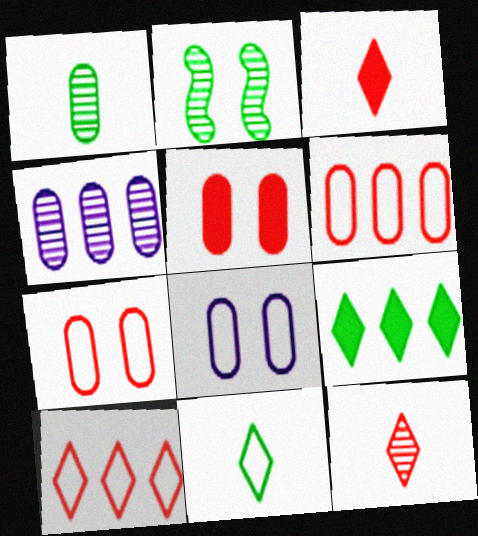[[2, 4, 12]]